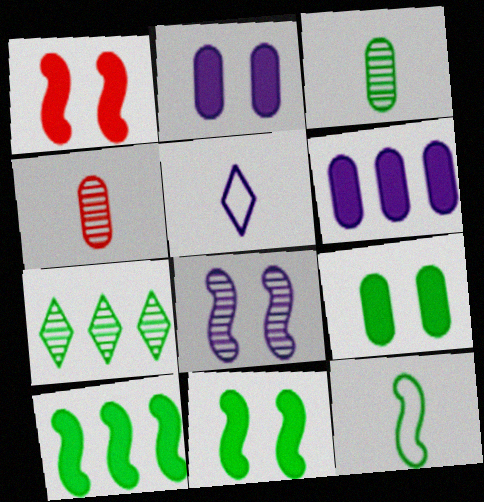[[4, 7, 8], 
[5, 6, 8], 
[7, 9, 12]]